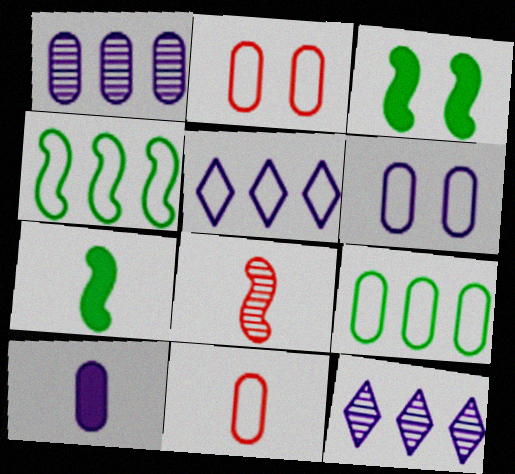[[1, 6, 10], 
[2, 7, 12], 
[3, 11, 12], 
[6, 9, 11]]